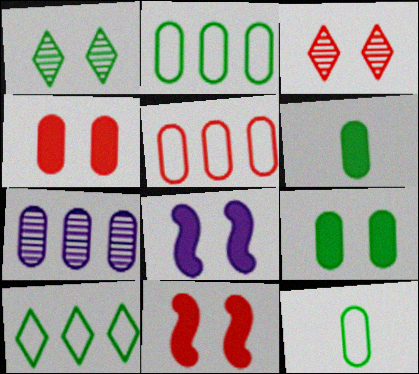[[4, 7, 12]]